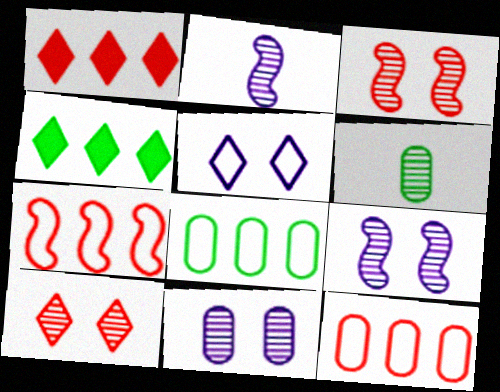[]